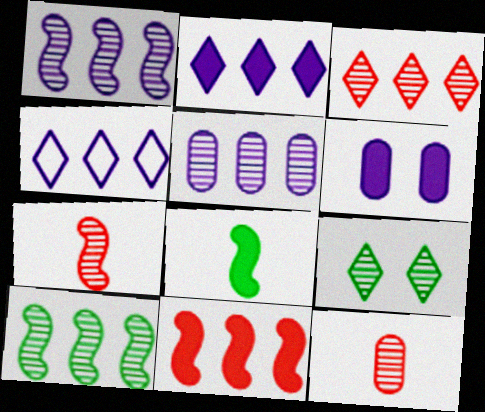[[1, 9, 12], 
[3, 5, 10], 
[5, 7, 9]]